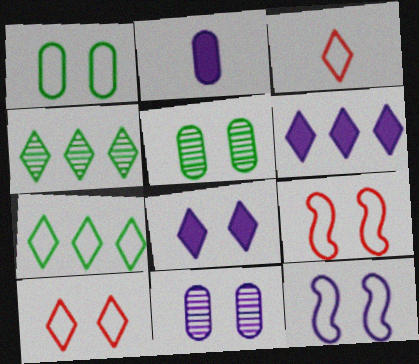[[1, 10, 12], 
[2, 4, 9], 
[3, 4, 8], 
[5, 8, 9], 
[8, 11, 12]]